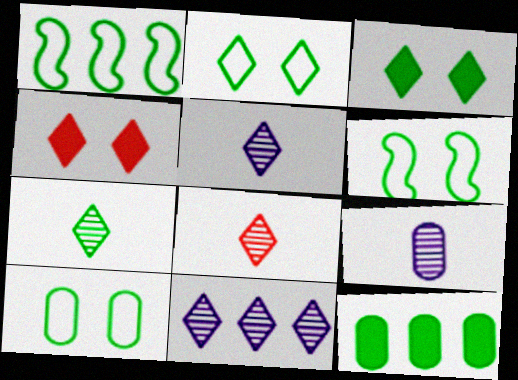[[1, 4, 9], 
[2, 6, 10], 
[5, 7, 8], 
[6, 7, 12]]